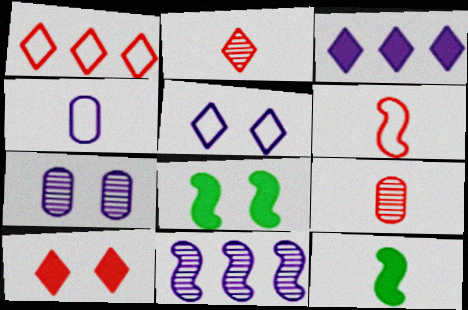[[1, 2, 10], 
[1, 7, 12], 
[2, 4, 12], 
[6, 8, 11]]